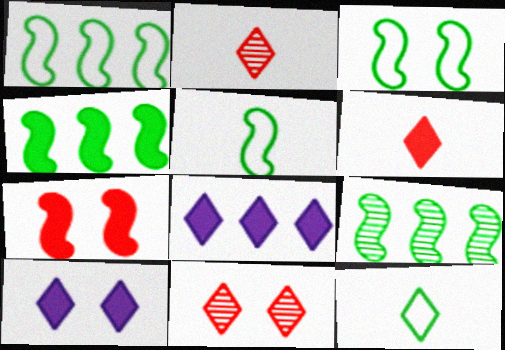[[1, 3, 5], 
[1, 4, 9], 
[8, 11, 12]]